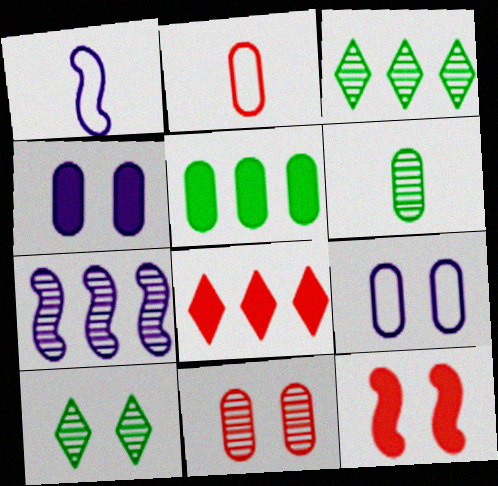[[9, 10, 12]]